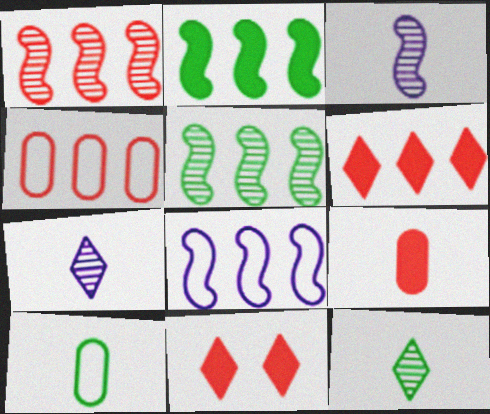[[1, 2, 8], 
[1, 4, 6]]